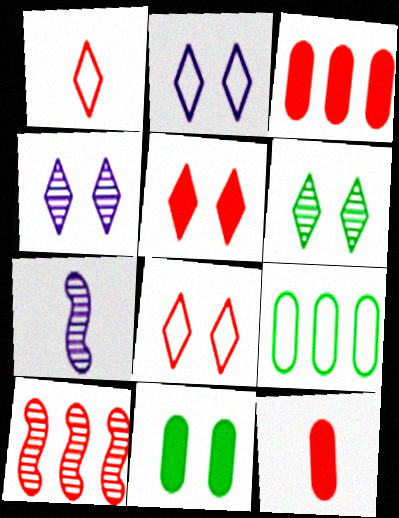[[2, 5, 6], 
[5, 7, 9], 
[8, 10, 12]]